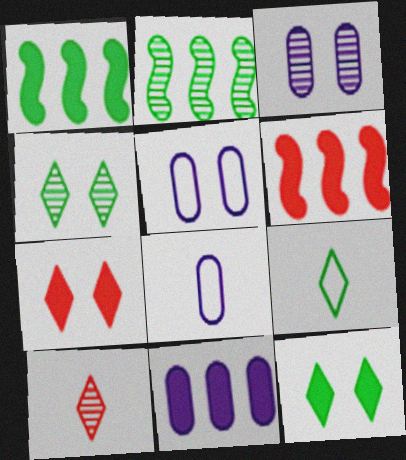[[1, 5, 10], 
[2, 3, 10], 
[2, 7, 8], 
[3, 6, 9], 
[3, 8, 11], 
[4, 6, 8]]